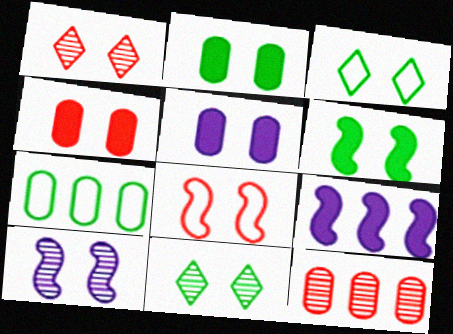[[1, 4, 8], 
[2, 4, 5], 
[3, 4, 10], 
[5, 8, 11], 
[6, 8, 10]]